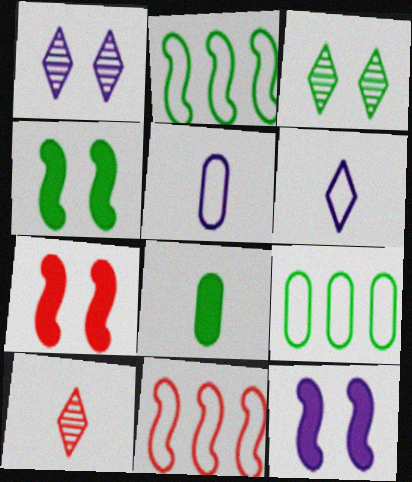[[1, 8, 11], 
[2, 3, 8], 
[4, 7, 12], 
[9, 10, 12]]